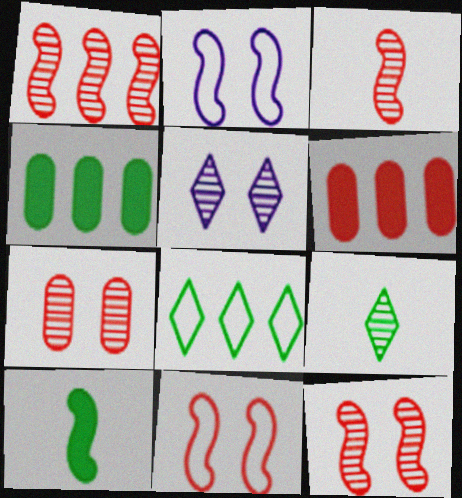[[1, 2, 10], 
[1, 3, 12], 
[2, 6, 9]]